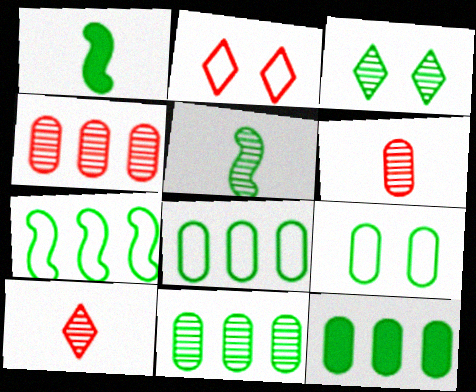[[1, 3, 8], 
[3, 5, 11], 
[8, 11, 12]]